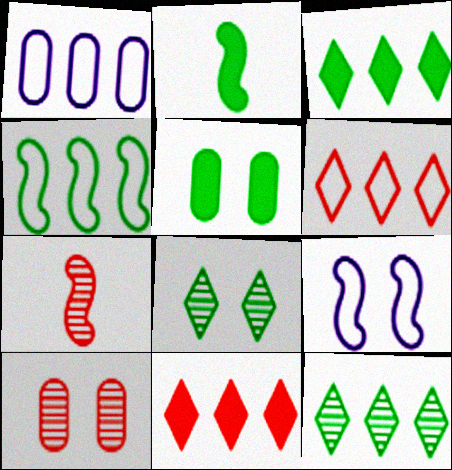[[1, 4, 6], 
[2, 3, 5]]